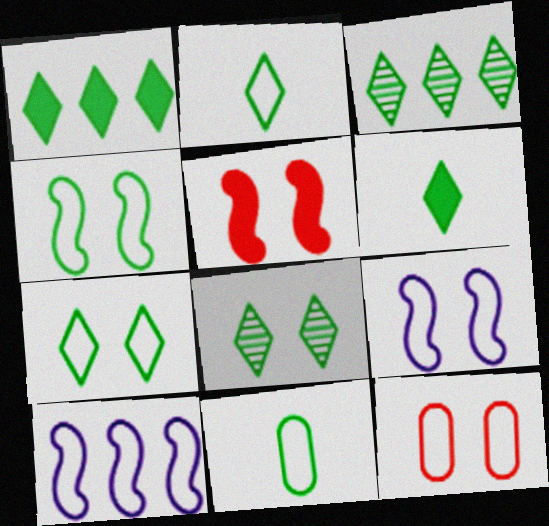[[1, 2, 8], 
[2, 10, 12], 
[3, 6, 7], 
[7, 9, 12]]